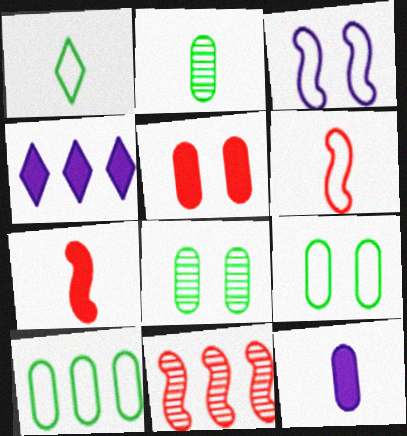[[4, 6, 8], 
[4, 10, 11]]